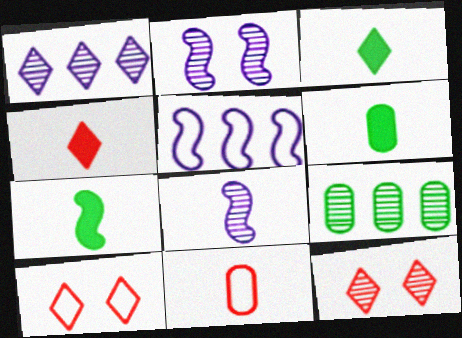[[1, 3, 10], 
[3, 6, 7], 
[3, 8, 11], 
[5, 6, 12], 
[8, 9, 12]]